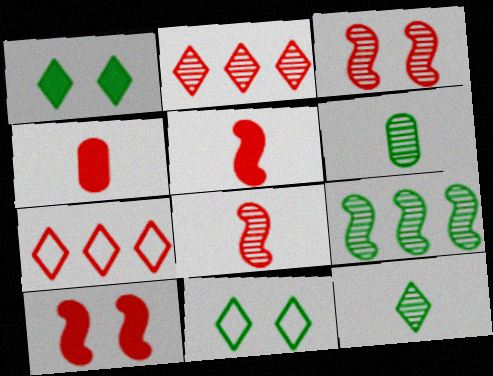[[3, 4, 7]]